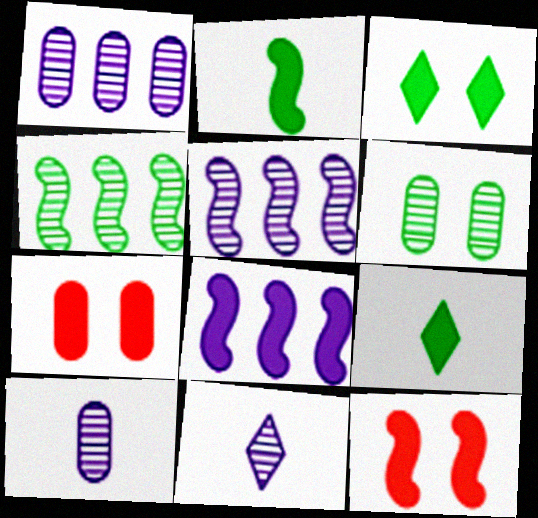[[2, 8, 12], 
[7, 8, 9]]